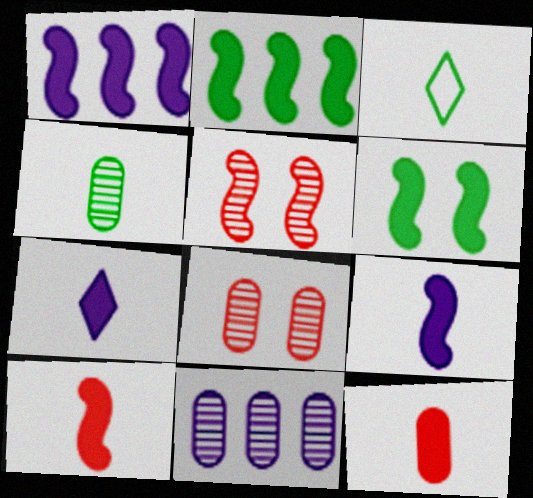[[1, 3, 8], 
[1, 6, 10], 
[4, 8, 11]]